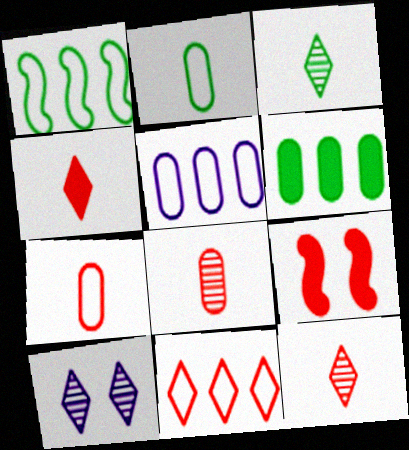[[1, 5, 11], 
[3, 5, 9], 
[8, 9, 11]]